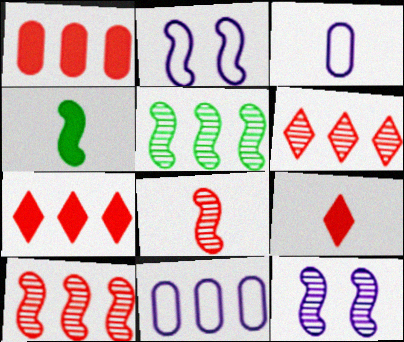[[2, 4, 10], 
[5, 7, 11], 
[5, 8, 12]]